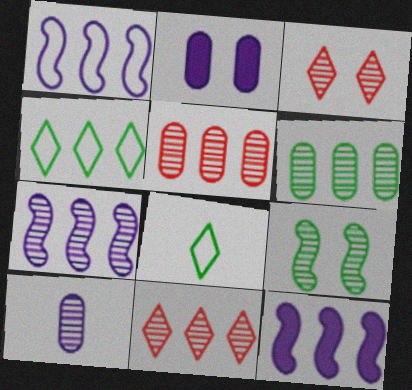[[1, 7, 12], 
[4, 5, 12], 
[6, 7, 11], 
[9, 10, 11]]